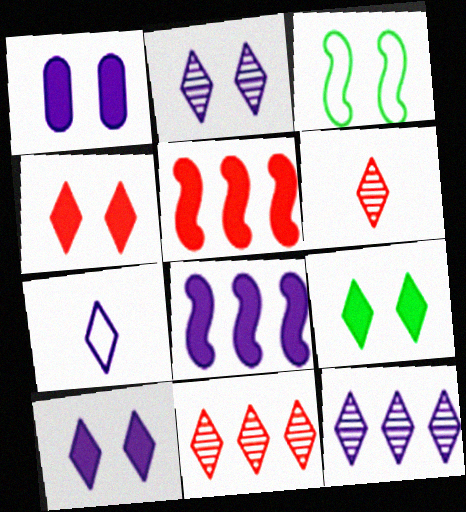[[4, 9, 10], 
[7, 9, 11], 
[7, 10, 12]]